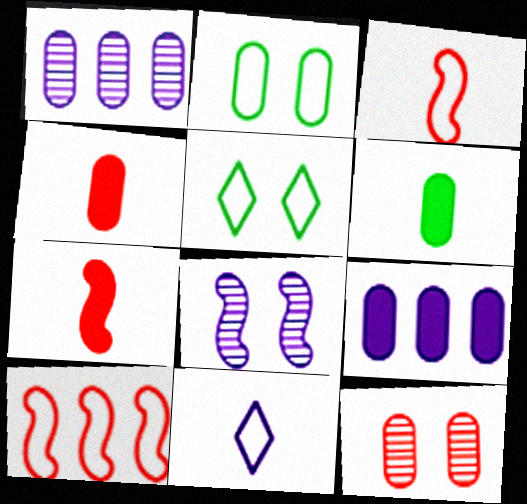[[1, 2, 4], 
[1, 5, 7], 
[2, 10, 11], 
[8, 9, 11]]